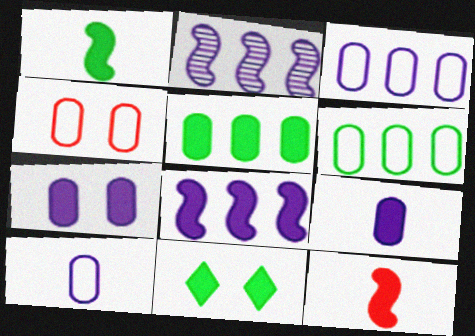[[1, 5, 11], 
[4, 6, 10]]